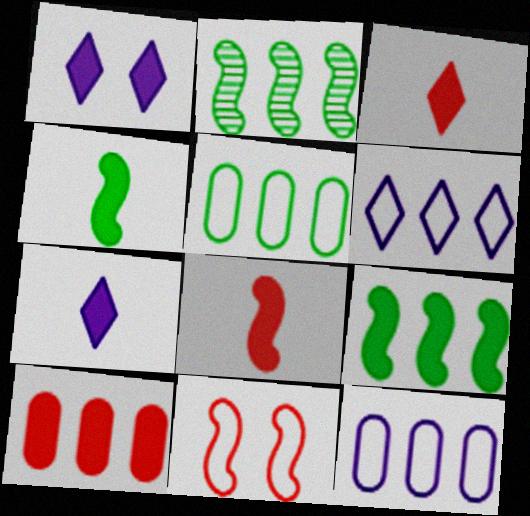[[1, 4, 10], 
[2, 6, 10]]